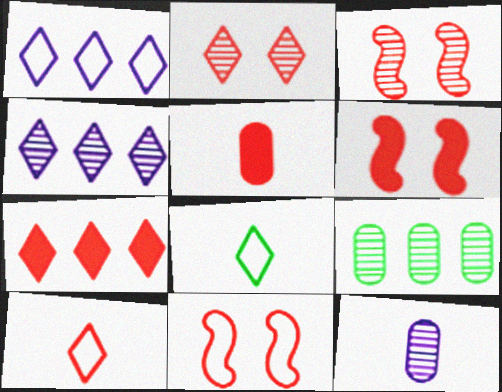[[2, 7, 10], 
[3, 6, 11], 
[5, 6, 7]]